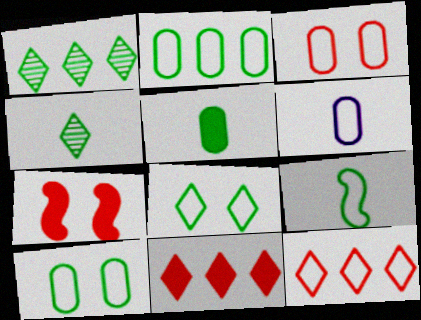[[1, 6, 7], 
[2, 3, 6], 
[2, 8, 9], 
[4, 5, 9]]